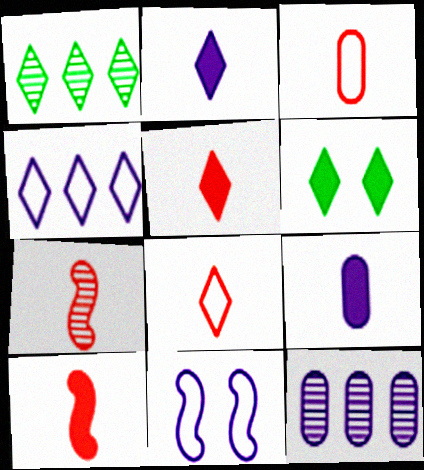[[2, 11, 12], 
[3, 5, 7]]